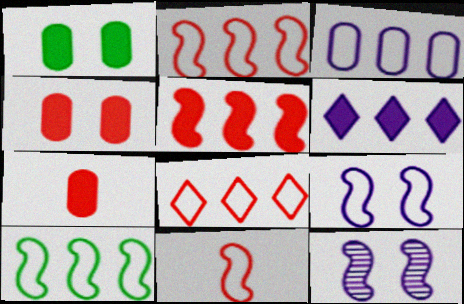[[3, 8, 10], 
[9, 10, 11]]